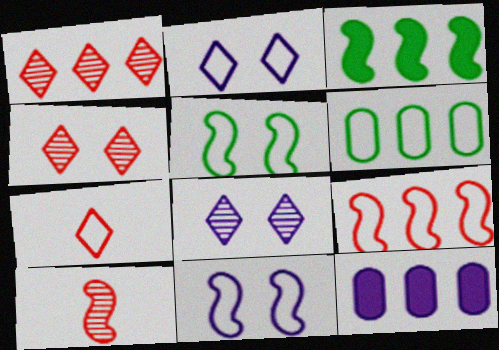[[3, 10, 11], 
[6, 7, 11]]